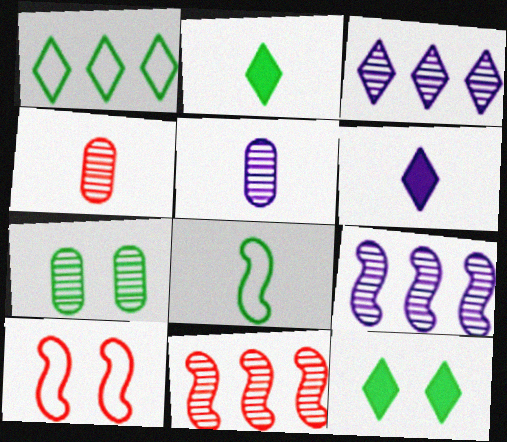[[4, 6, 8]]